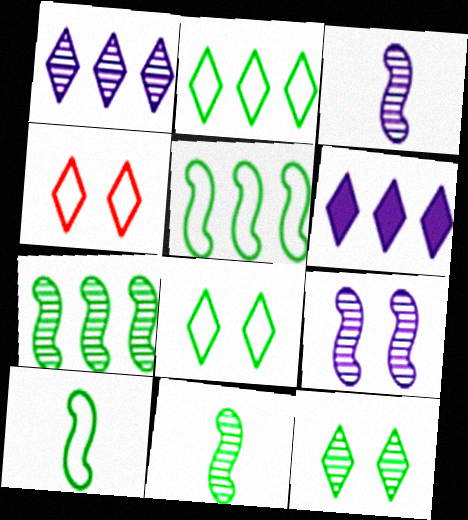[]